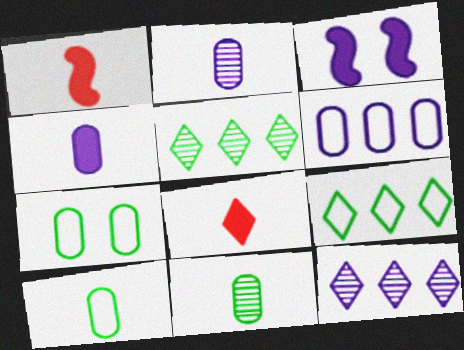[[1, 7, 12]]